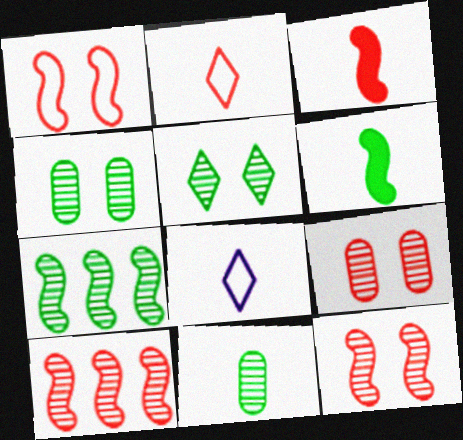[[1, 3, 10], 
[3, 8, 11], 
[5, 7, 11]]